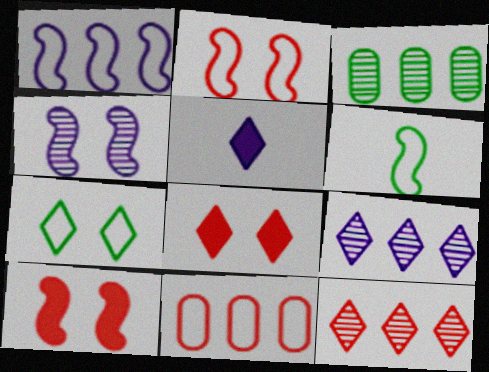[[1, 2, 6], 
[2, 3, 5], 
[5, 7, 12]]